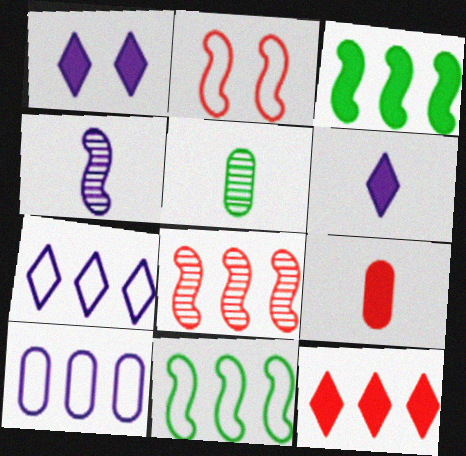[[1, 3, 9], 
[1, 4, 10], 
[2, 3, 4]]